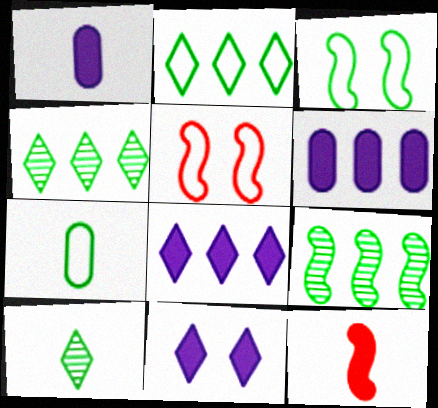[[1, 4, 5], 
[2, 3, 7], 
[5, 6, 10]]